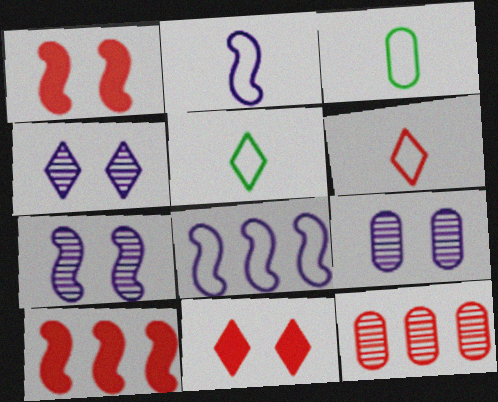[[1, 6, 12], 
[2, 3, 6], 
[3, 4, 10], 
[4, 7, 9], 
[5, 9, 10]]